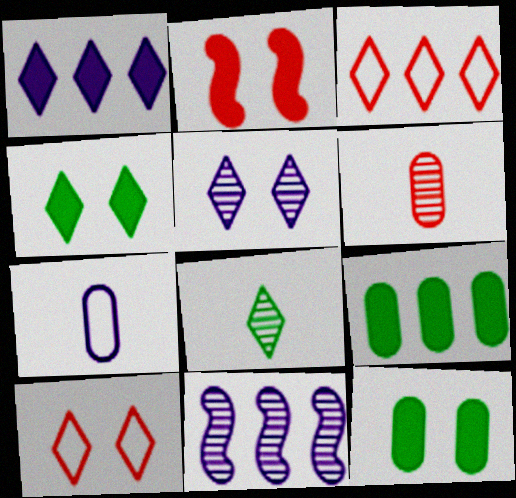[[1, 8, 10], 
[2, 3, 6], 
[3, 9, 11], 
[4, 5, 10]]